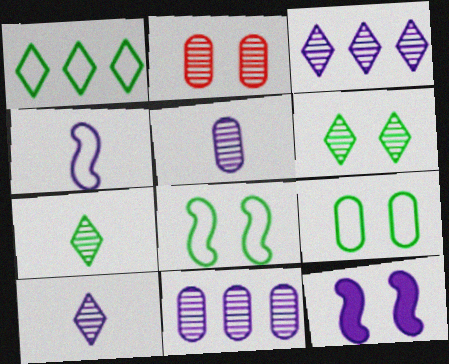[]